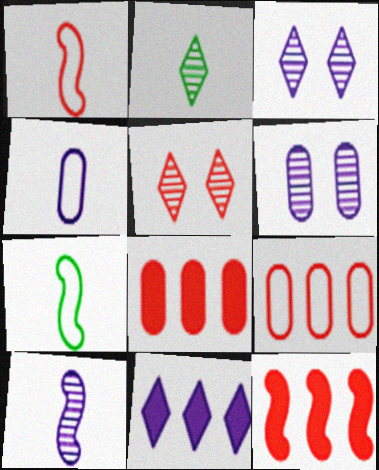[[1, 5, 8], 
[3, 7, 8]]